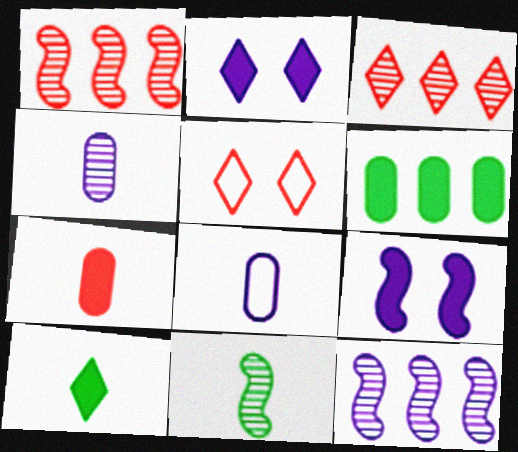[[1, 5, 7], 
[2, 8, 12]]